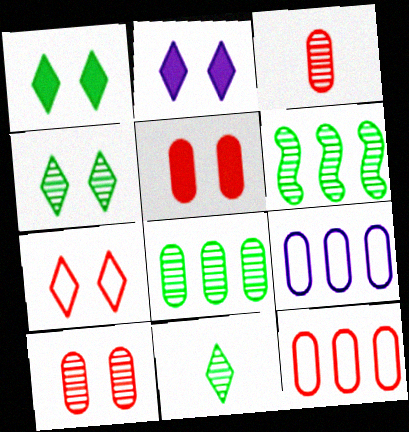[[2, 4, 7], 
[3, 5, 12]]